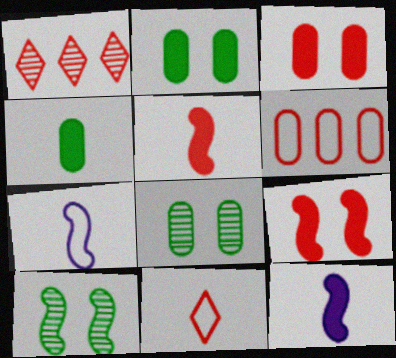[[1, 2, 7]]